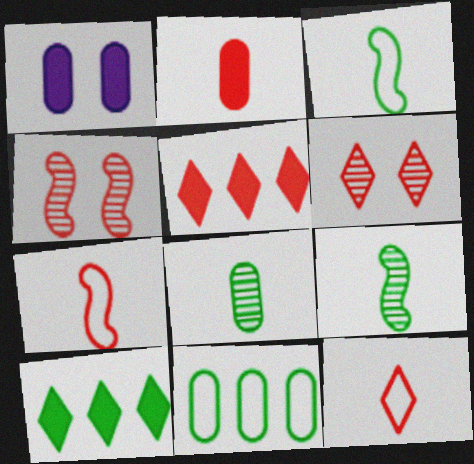[[5, 6, 12]]